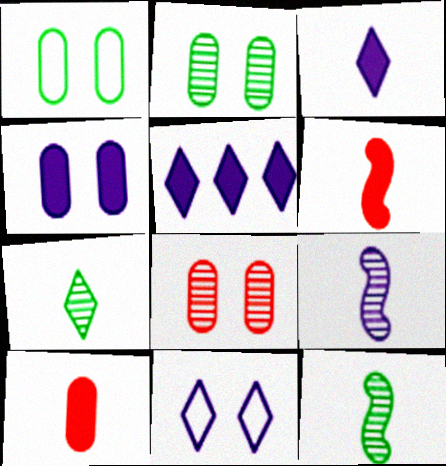[[1, 4, 8]]